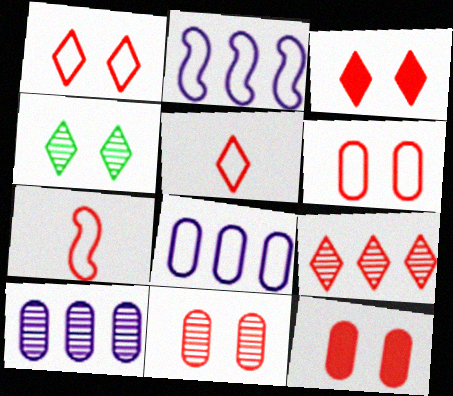[[3, 5, 9], 
[6, 11, 12], 
[7, 9, 12]]